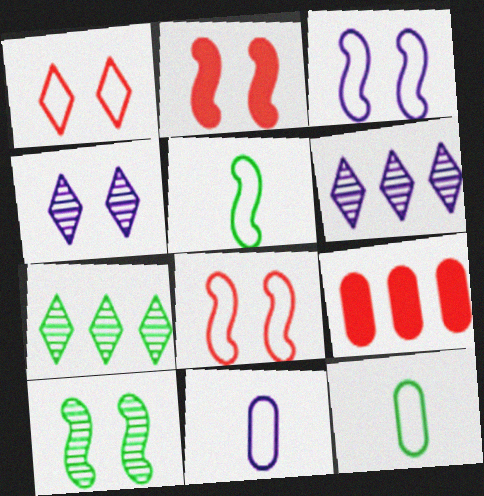[[2, 3, 10], 
[2, 6, 12], 
[2, 7, 11], 
[4, 5, 9]]